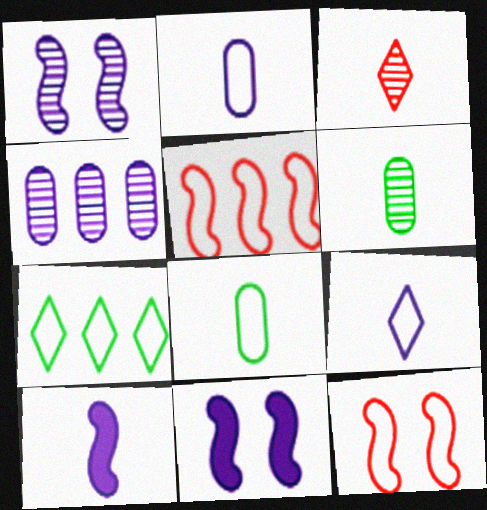[[2, 7, 12], 
[3, 8, 10], 
[4, 9, 11]]